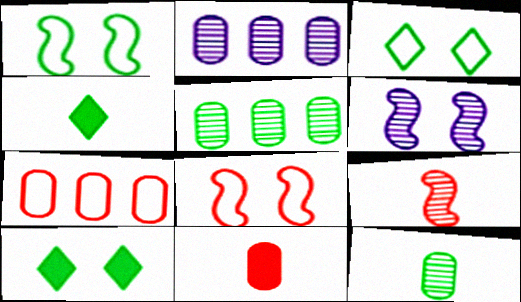[[1, 4, 5], 
[2, 4, 8], 
[4, 6, 7]]